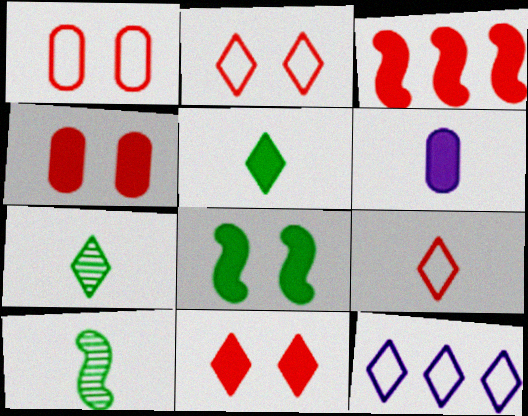[[4, 10, 12], 
[6, 9, 10], 
[7, 11, 12]]